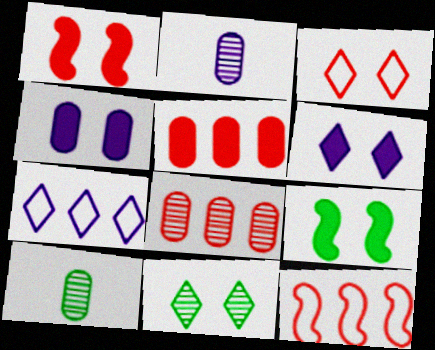[[1, 7, 10], 
[3, 6, 11], 
[6, 10, 12]]